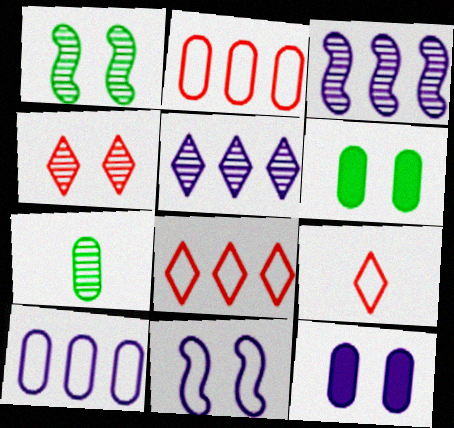[[2, 7, 12], 
[3, 4, 7], 
[3, 6, 9], 
[4, 6, 11]]